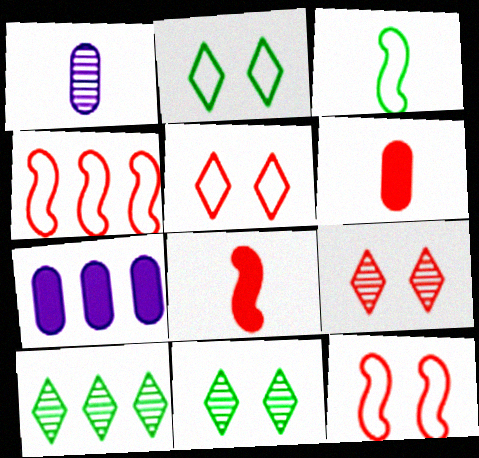[[3, 7, 9], 
[4, 6, 9], 
[4, 7, 10]]